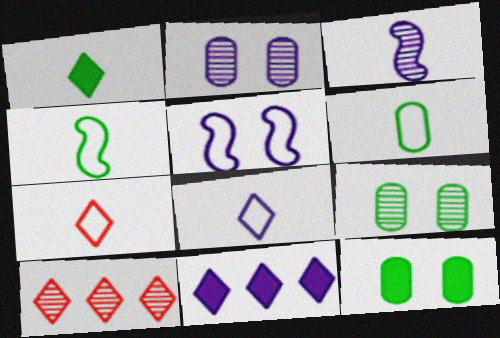[[3, 9, 10]]